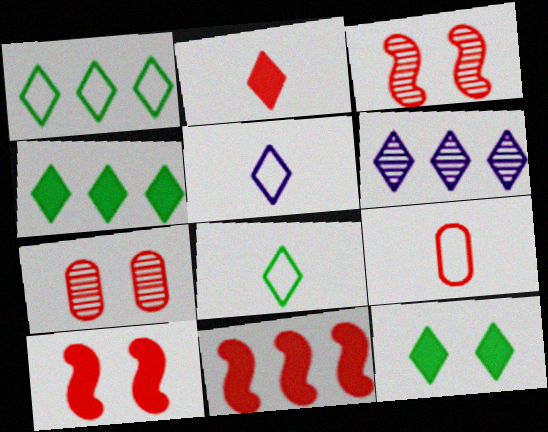[]